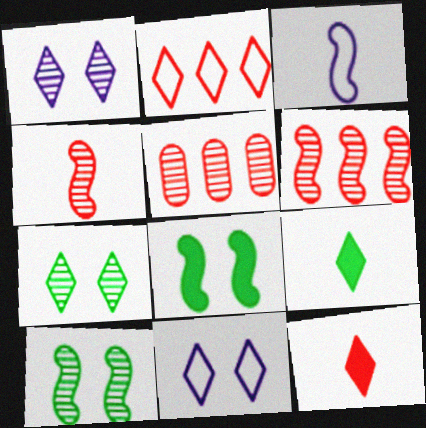[[1, 2, 9], 
[3, 6, 8]]